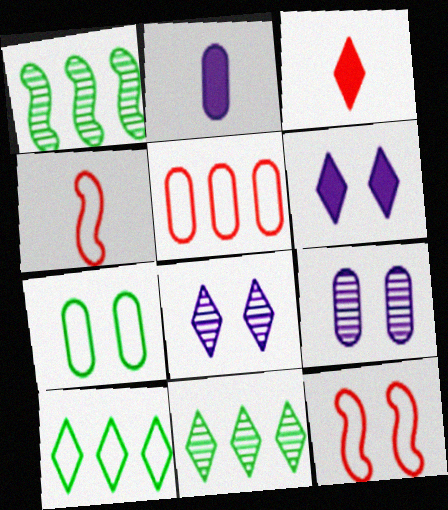[[2, 11, 12], 
[3, 8, 10]]